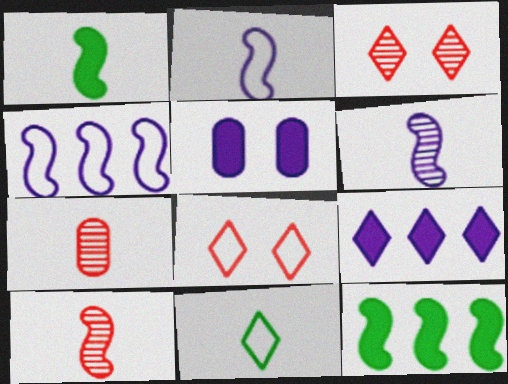[[1, 2, 10], 
[3, 9, 11]]